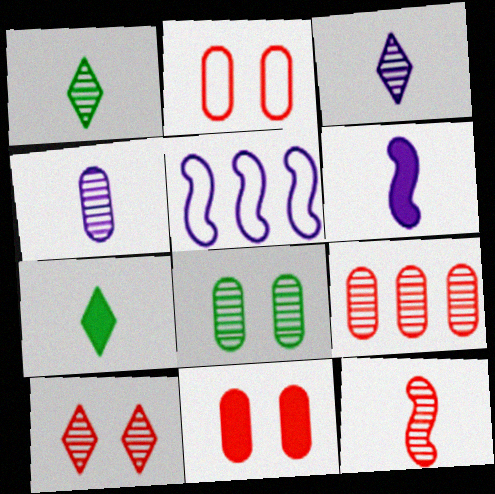[[1, 4, 12], 
[1, 5, 11], 
[4, 8, 9], 
[9, 10, 12]]